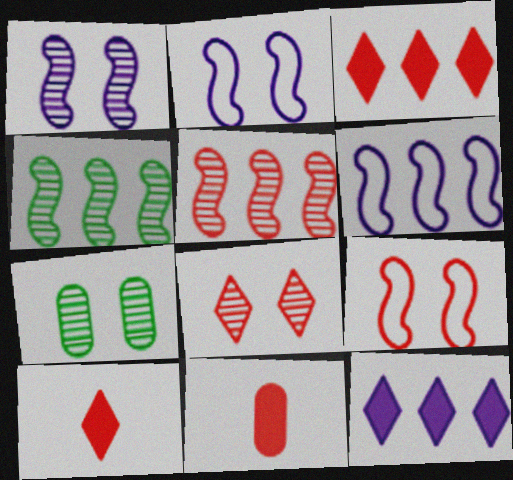[[1, 7, 8], 
[6, 7, 10]]